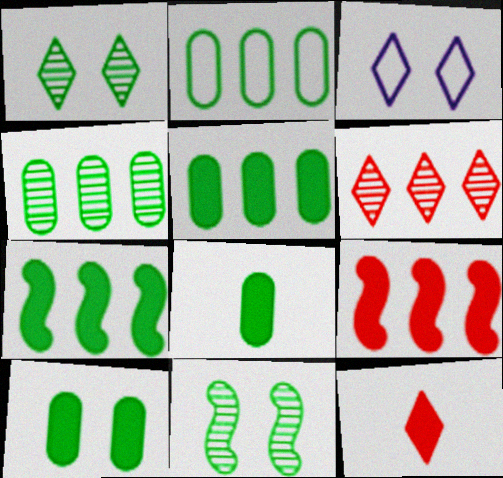[[2, 4, 5], 
[5, 8, 10]]